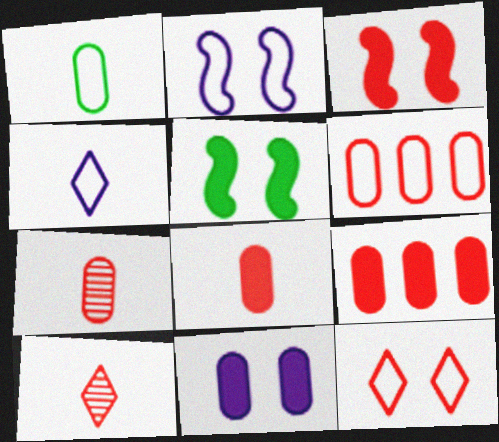[[3, 6, 10]]